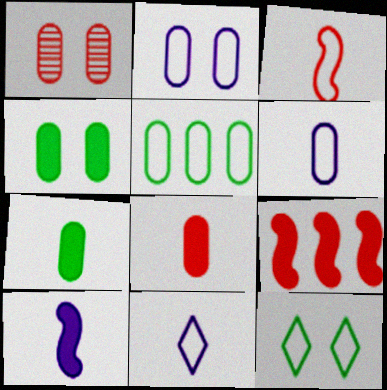[[1, 2, 4]]